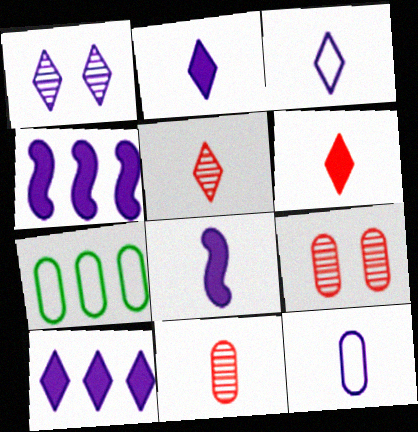[[1, 3, 10], 
[1, 4, 12]]